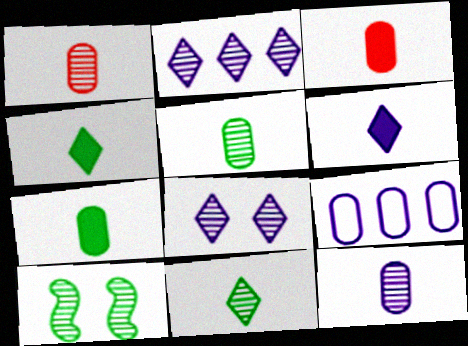[[1, 2, 10], 
[1, 5, 12]]